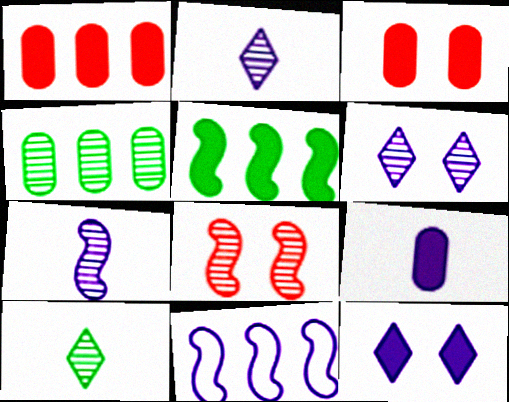[[2, 4, 8], 
[3, 10, 11], 
[6, 9, 11]]